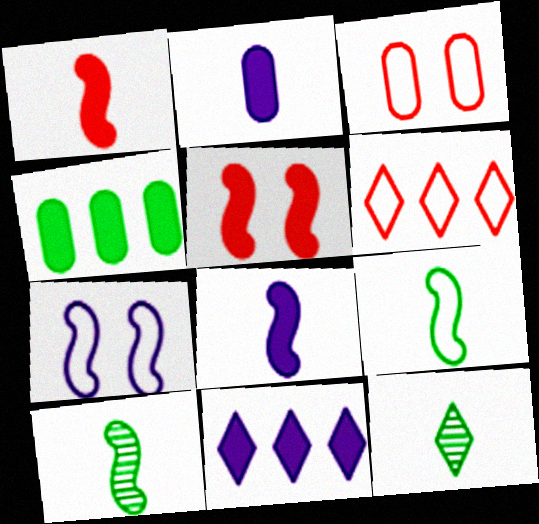[[3, 10, 11]]